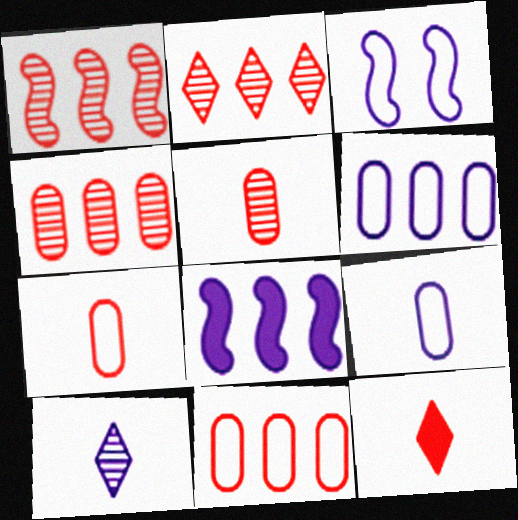[[1, 2, 4]]